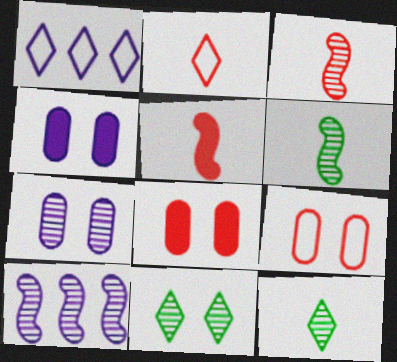[[1, 6, 8]]